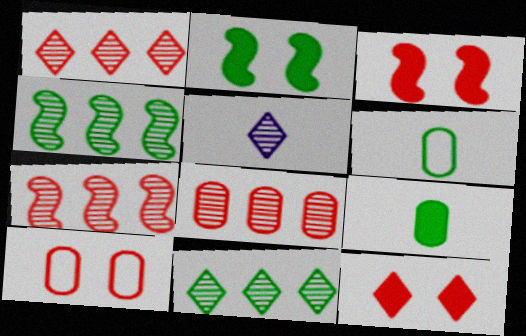[[1, 7, 8], 
[2, 6, 11]]